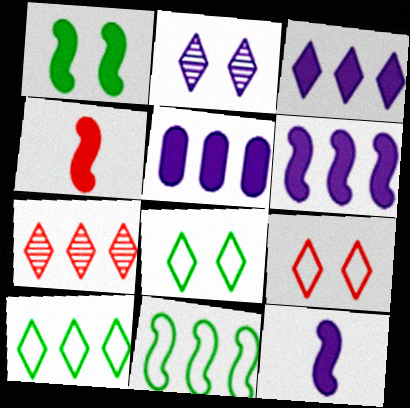[[1, 4, 6], 
[3, 5, 6], 
[3, 7, 10], 
[5, 7, 11]]